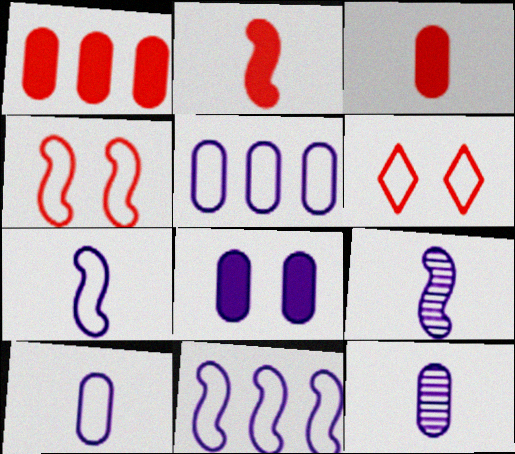[[5, 8, 12]]